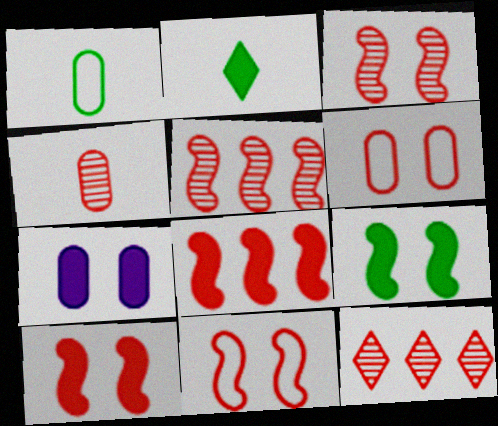[[2, 7, 8], 
[3, 4, 12], 
[3, 10, 11]]